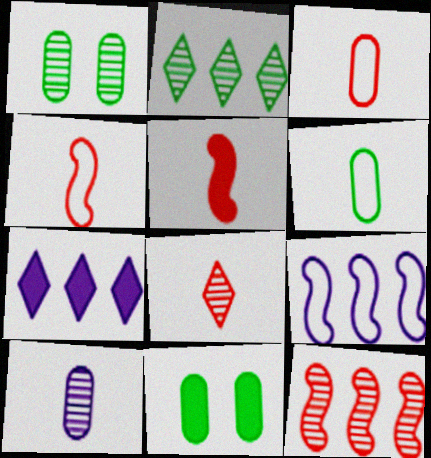[[1, 4, 7], 
[3, 5, 8], 
[5, 7, 11], 
[8, 9, 11]]